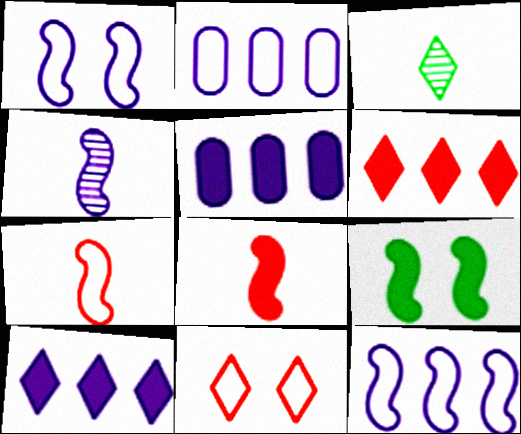[[3, 10, 11]]